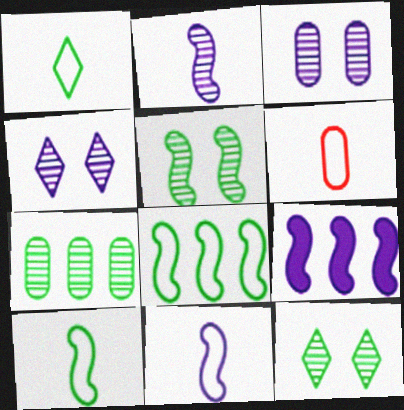[[1, 6, 11], 
[6, 9, 12]]